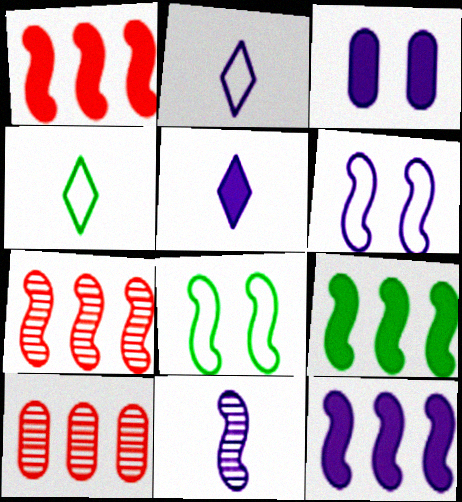[[1, 8, 11], 
[1, 9, 12], 
[3, 4, 7], 
[3, 5, 12], 
[5, 8, 10], 
[6, 11, 12]]